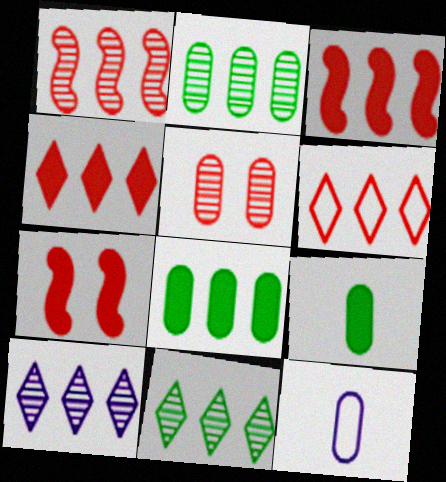[[1, 2, 10], 
[5, 8, 12], 
[7, 11, 12]]